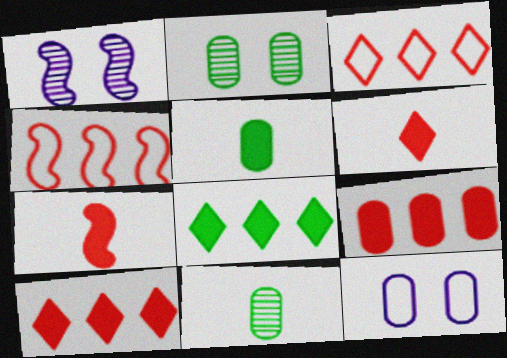[[1, 3, 5], 
[9, 11, 12]]